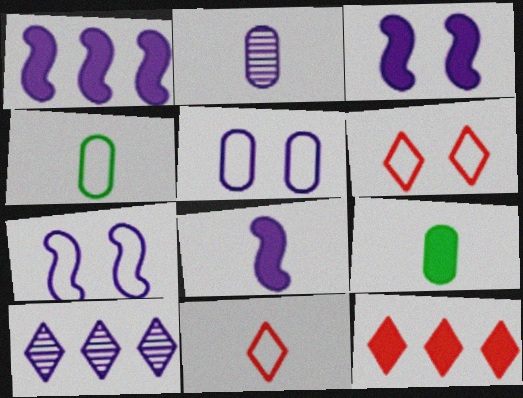[[1, 3, 8], 
[3, 9, 12], 
[5, 8, 10]]